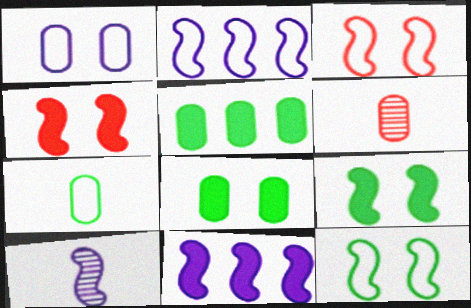[[1, 5, 6]]